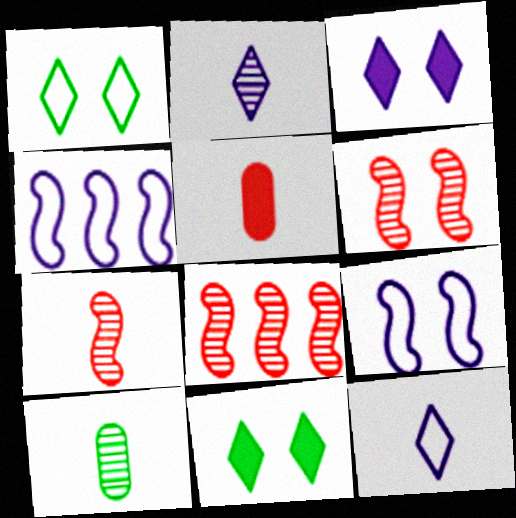[[2, 7, 10], 
[6, 7, 8]]